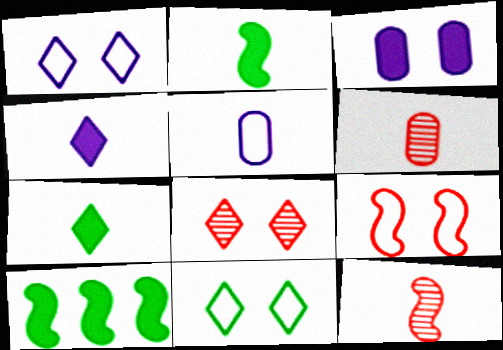[[1, 6, 10], 
[5, 7, 12], 
[5, 8, 10]]